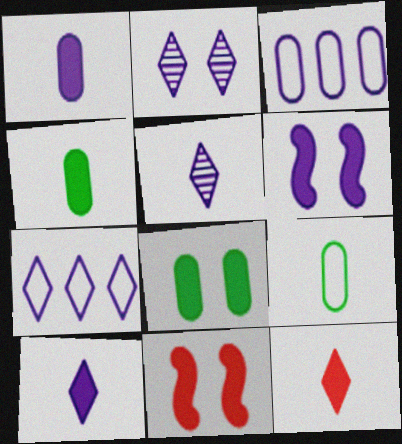[[2, 7, 10], 
[3, 5, 6]]